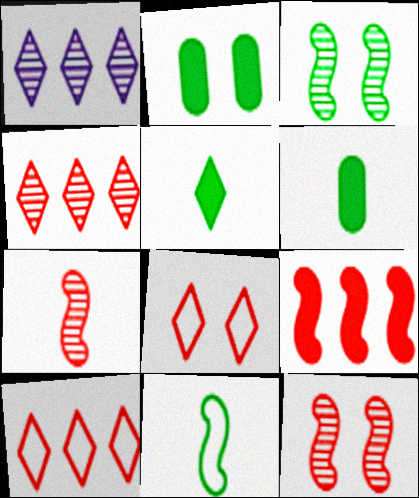[[1, 5, 8]]